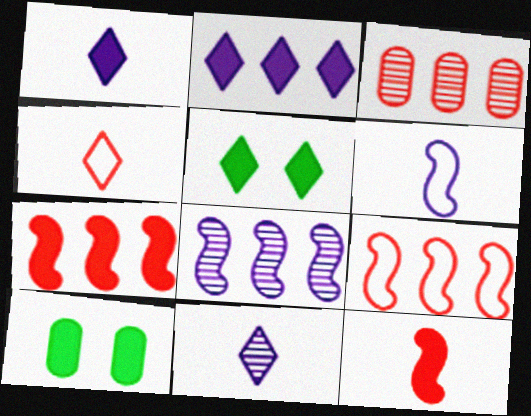[[1, 7, 10], 
[2, 10, 12], 
[3, 5, 6], 
[4, 8, 10], 
[9, 10, 11]]